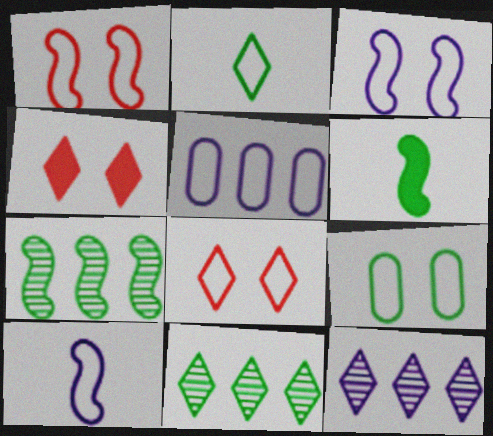[[1, 2, 5], 
[2, 4, 12], 
[3, 8, 9], 
[6, 9, 11]]